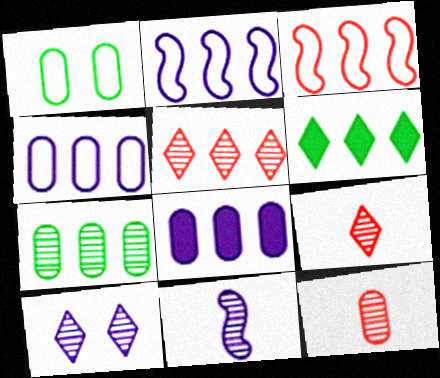[[1, 8, 12]]